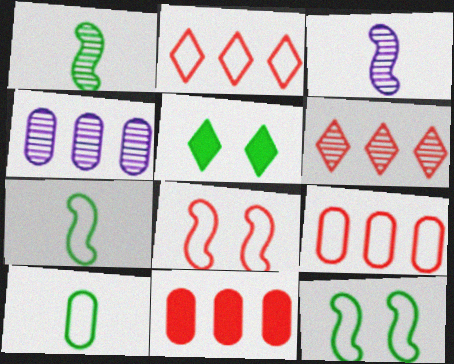[[3, 5, 9]]